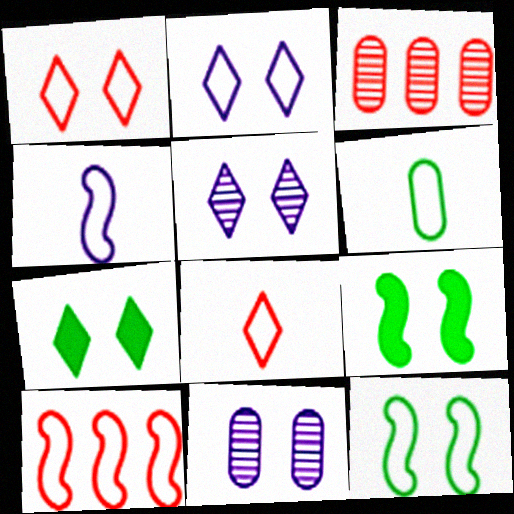[[1, 5, 7], 
[1, 9, 11], 
[2, 6, 10], 
[3, 4, 7], 
[4, 6, 8], 
[4, 10, 12]]